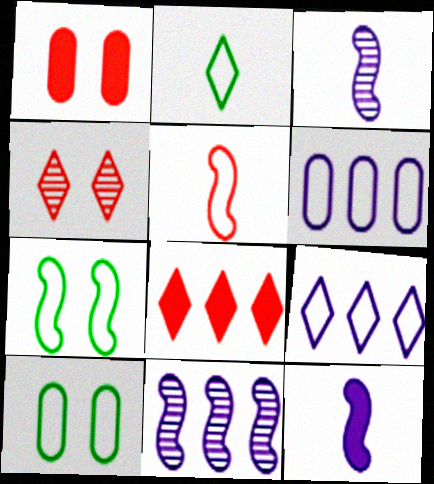[[1, 2, 11], 
[3, 8, 10], 
[5, 9, 10]]